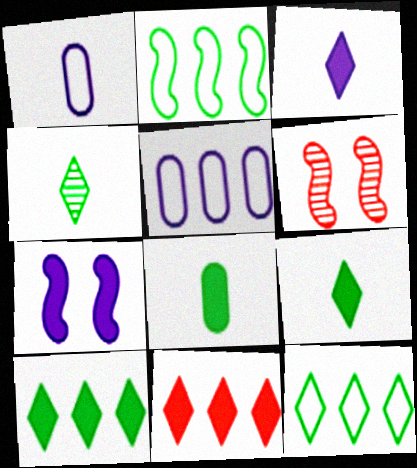[[1, 6, 10], 
[5, 6, 9], 
[7, 8, 11]]